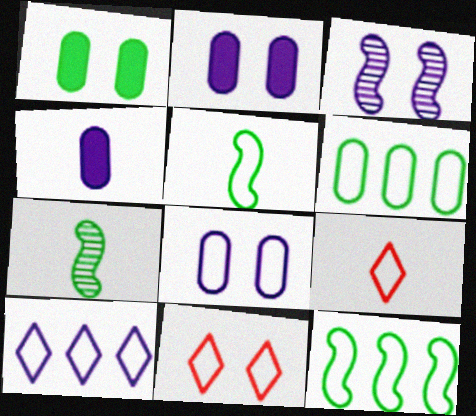[[1, 3, 11], 
[3, 4, 10], 
[4, 7, 9], 
[8, 9, 12]]